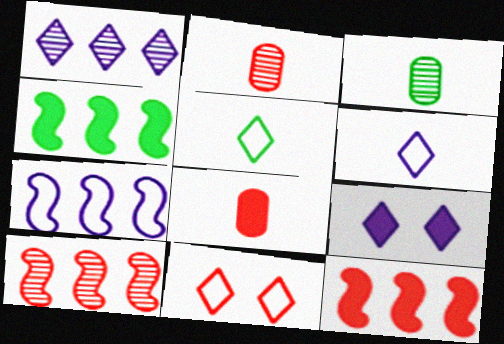[[1, 6, 9], 
[2, 11, 12], 
[4, 7, 10], 
[4, 8, 9], 
[8, 10, 11]]